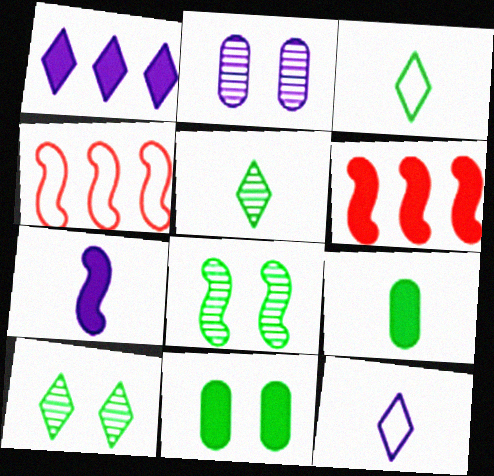[[2, 3, 6], 
[4, 7, 8]]